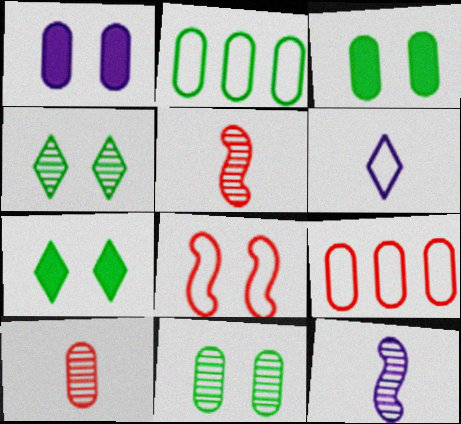[[1, 2, 10], 
[1, 4, 8], 
[2, 6, 8], 
[7, 9, 12]]